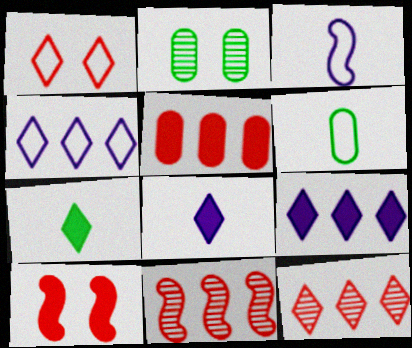[]